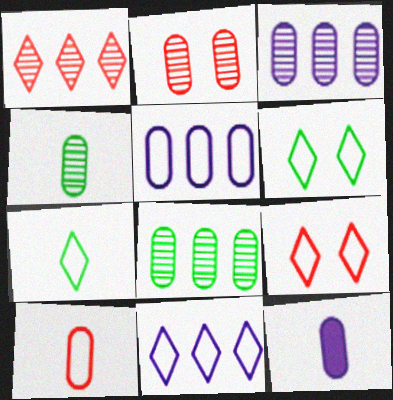[[2, 3, 4], 
[4, 10, 12], 
[7, 9, 11]]